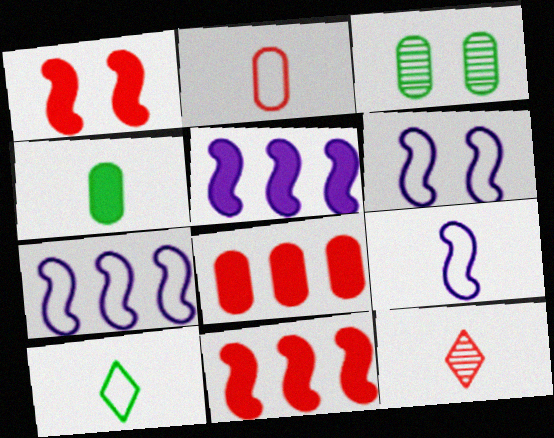[[2, 9, 10], 
[4, 9, 12], 
[6, 7, 9]]